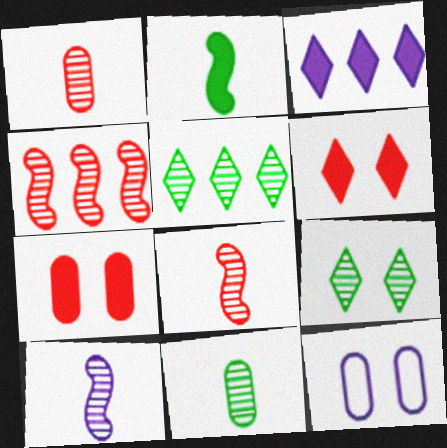[[2, 3, 7], 
[3, 10, 12]]